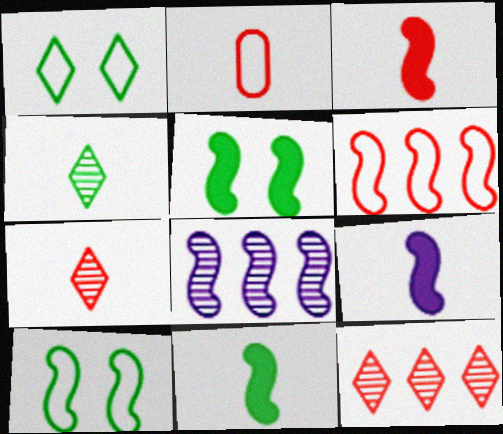[[2, 3, 7], 
[2, 4, 9], 
[3, 8, 10], 
[3, 9, 11]]